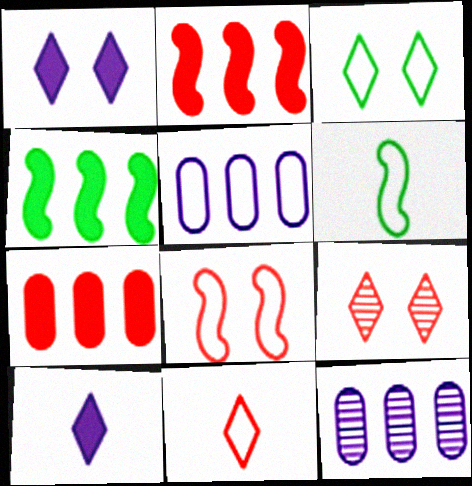[[1, 3, 9]]